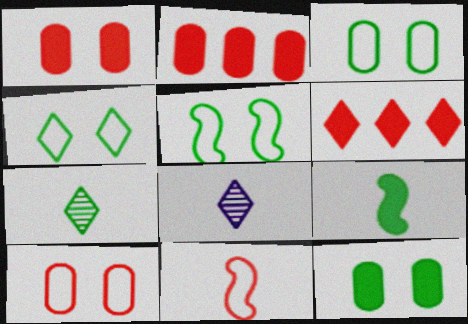[[2, 5, 8], 
[3, 4, 5], 
[4, 6, 8]]